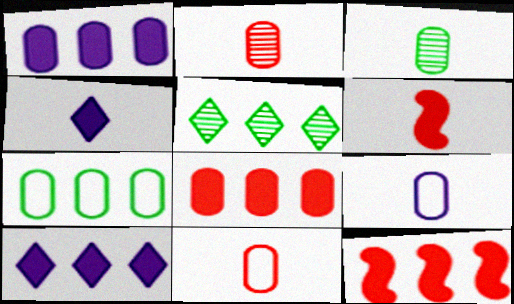[]